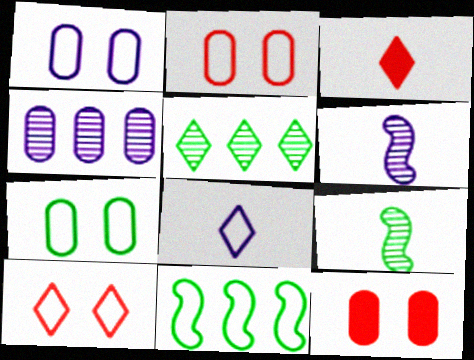[[1, 2, 7], 
[2, 8, 11]]